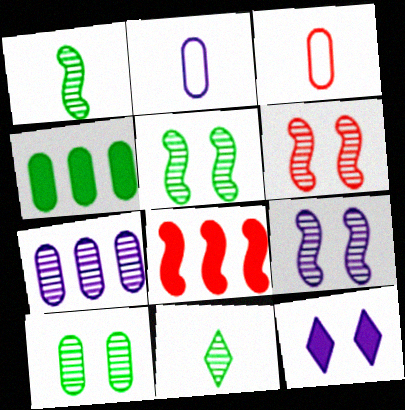[[5, 6, 9], 
[6, 7, 11]]